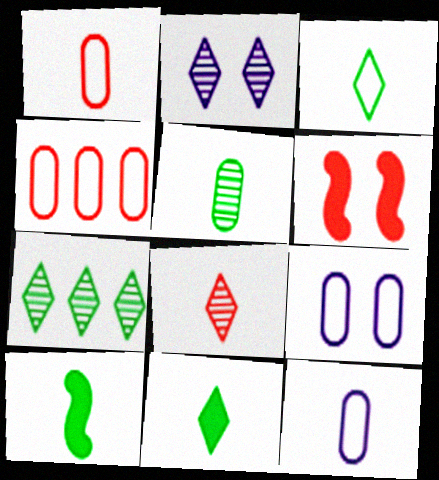[[2, 4, 10], 
[2, 7, 8], 
[3, 5, 10], 
[4, 6, 8], 
[6, 7, 12], 
[8, 10, 12]]